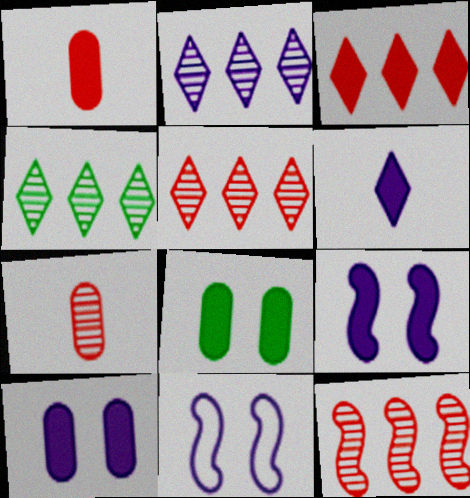[[1, 4, 11], 
[2, 4, 5]]